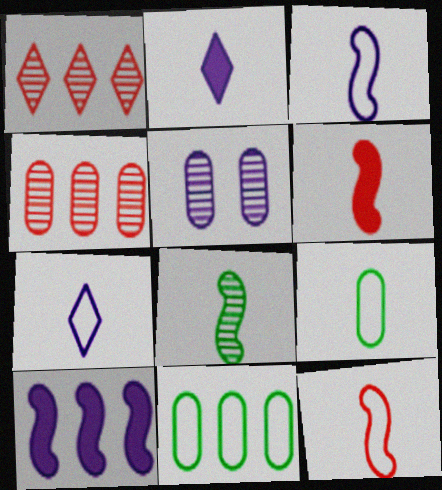[[1, 5, 8], 
[1, 10, 11], 
[3, 6, 8], 
[5, 7, 10], 
[7, 9, 12]]